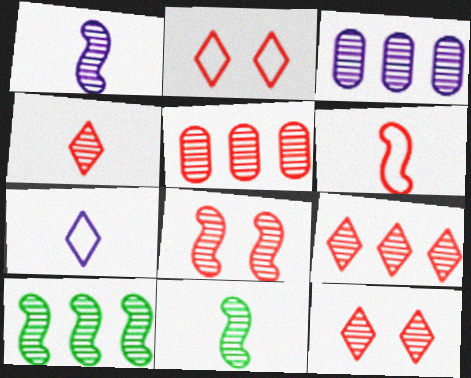[[1, 8, 10], 
[3, 9, 10], 
[3, 11, 12], 
[4, 5, 8], 
[4, 9, 12]]